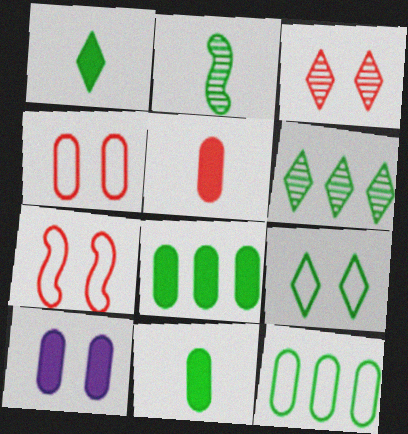[[1, 6, 9], 
[2, 8, 9], 
[5, 8, 10]]